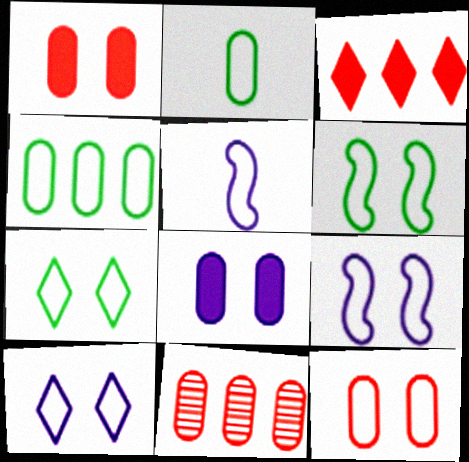[[2, 8, 11], 
[6, 10, 12], 
[7, 9, 12]]